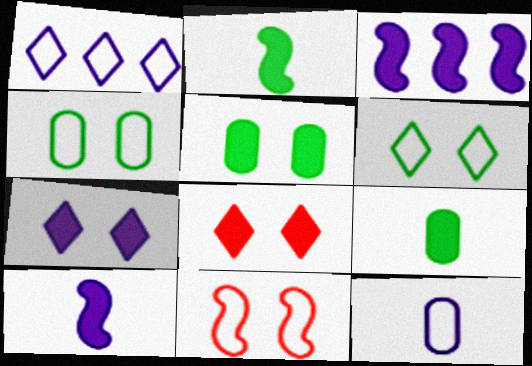[[3, 8, 9]]